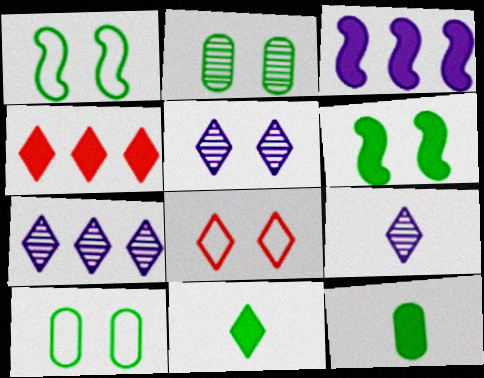[[5, 7, 9], 
[7, 8, 11]]